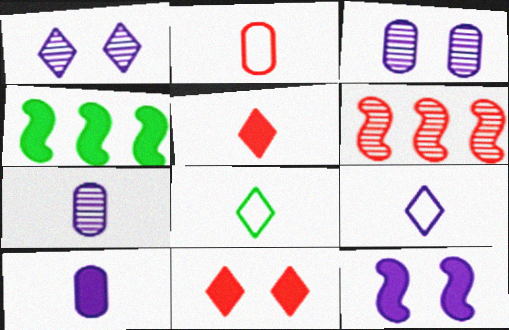[[1, 2, 4], 
[2, 6, 11], 
[4, 10, 11]]